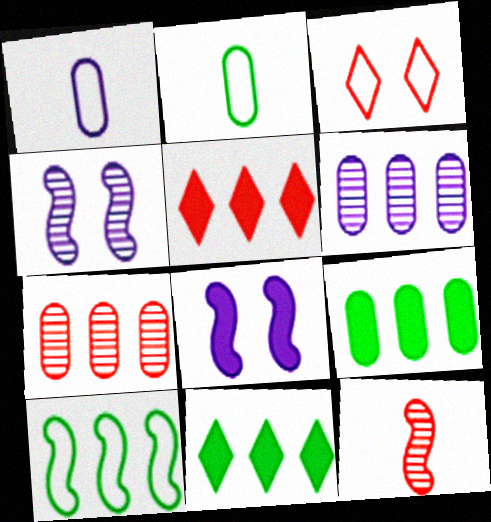[[1, 3, 10], 
[2, 4, 5], 
[5, 6, 10], 
[8, 10, 12]]